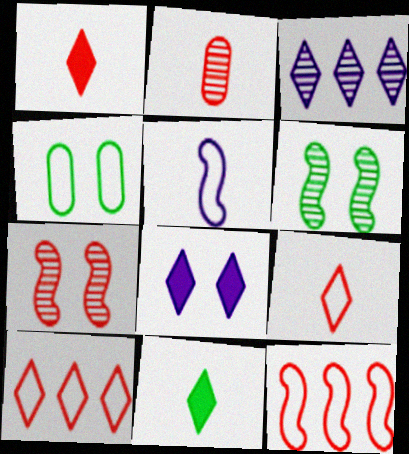[[2, 3, 6], 
[2, 5, 11], 
[4, 5, 10], 
[4, 7, 8]]